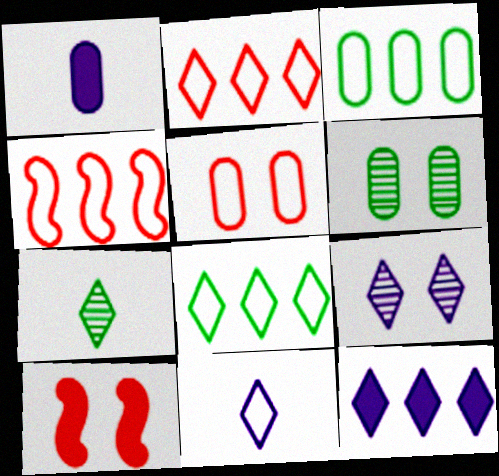[[9, 11, 12]]